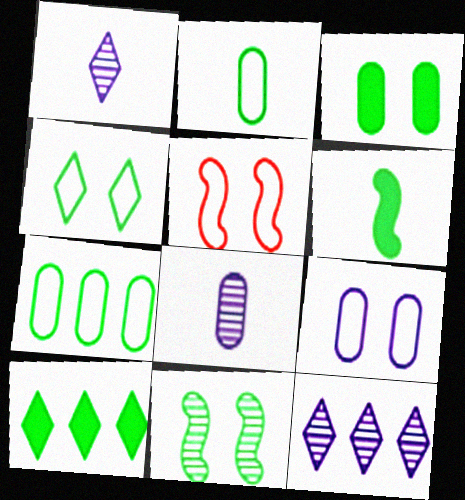[[2, 10, 11], 
[3, 4, 11], 
[3, 6, 10], 
[4, 5, 9], 
[5, 8, 10]]